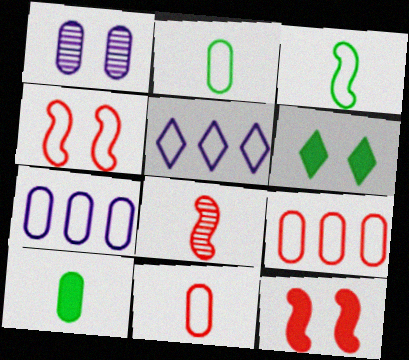[[1, 4, 6], 
[1, 9, 10], 
[2, 4, 5], 
[6, 7, 8]]